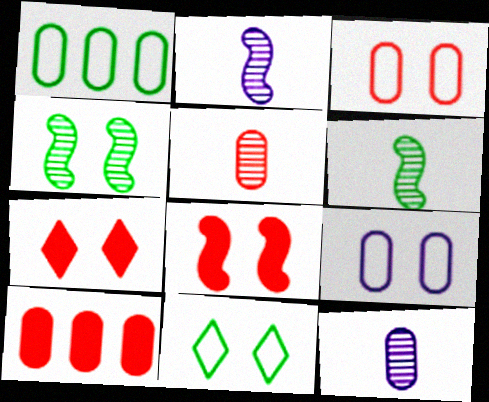[[1, 2, 7], 
[2, 10, 11], 
[3, 5, 10], 
[4, 7, 9]]